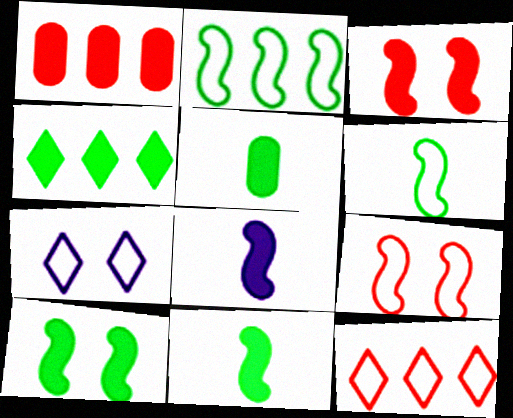[[4, 5, 10]]